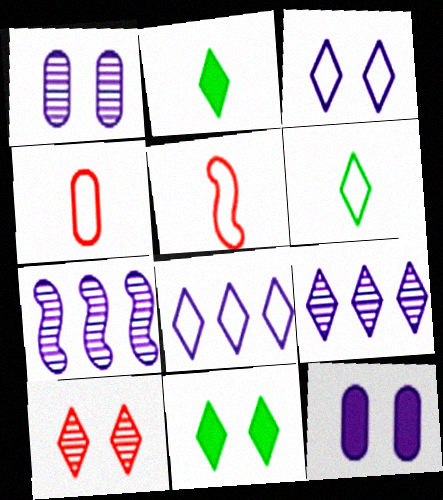[[2, 8, 10], 
[3, 10, 11], 
[4, 7, 11]]